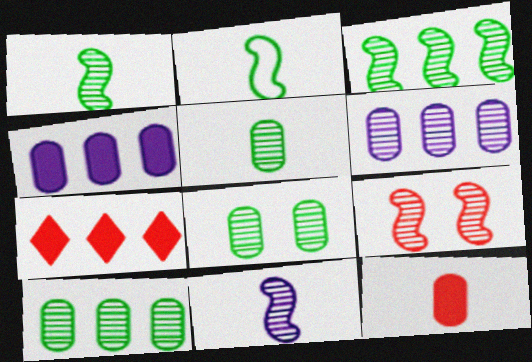[[3, 9, 11], 
[5, 8, 10]]